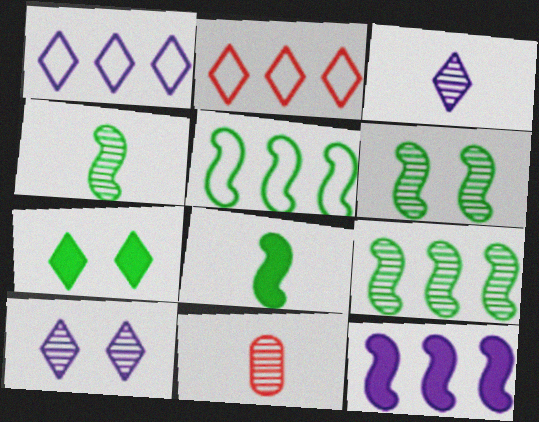[[2, 3, 7], 
[3, 4, 11], 
[4, 6, 9], 
[5, 6, 8], 
[9, 10, 11]]